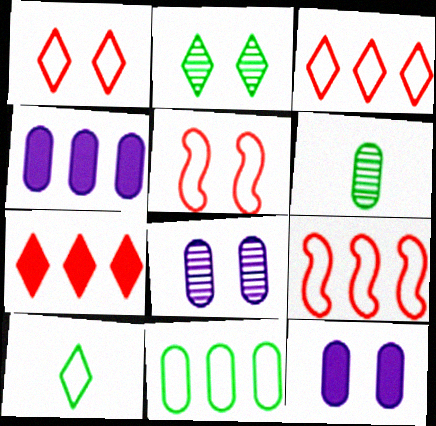[[2, 5, 12]]